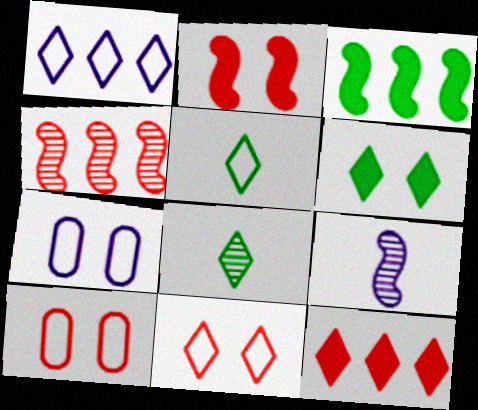[[1, 5, 11]]